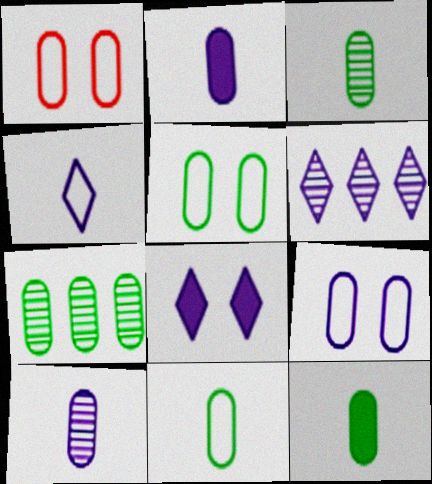[[1, 2, 7], 
[1, 5, 9], 
[3, 11, 12], 
[4, 6, 8], 
[5, 7, 12]]